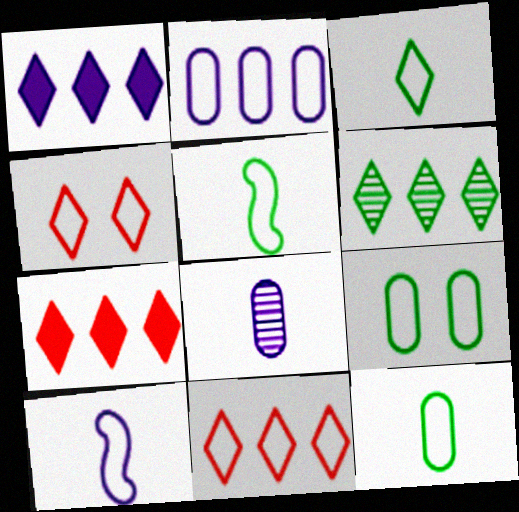[[1, 6, 11], 
[2, 4, 5], 
[3, 5, 12], 
[9, 10, 11]]